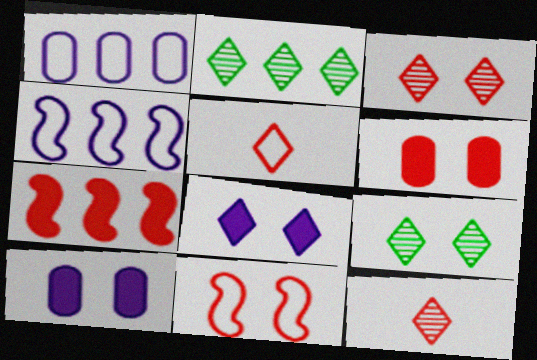[[1, 2, 7], 
[2, 5, 8], 
[3, 6, 11], 
[9, 10, 11]]